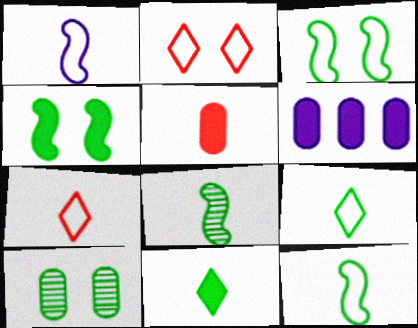[[2, 6, 8]]